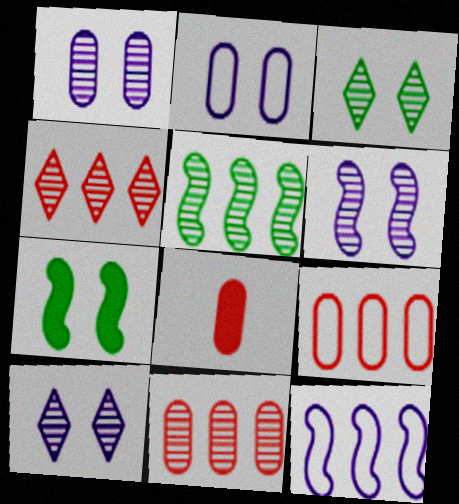[[1, 6, 10], 
[3, 8, 12]]